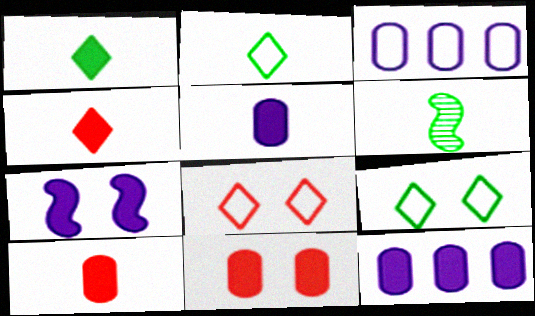[[6, 8, 12]]